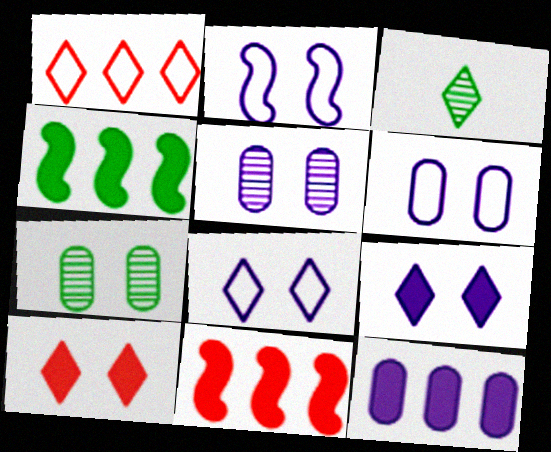[[1, 3, 9], 
[2, 5, 9], 
[2, 6, 8], 
[2, 7, 10], 
[3, 6, 11]]